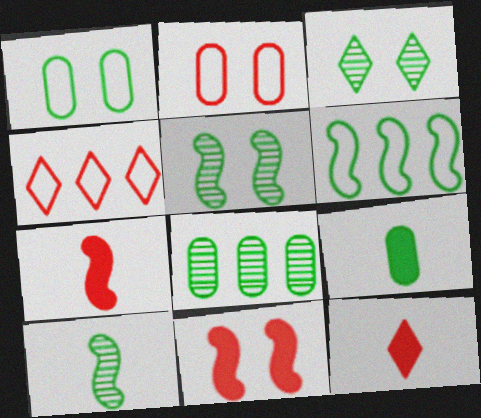[[1, 8, 9], 
[3, 6, 9], 
[3, 8, 10]]